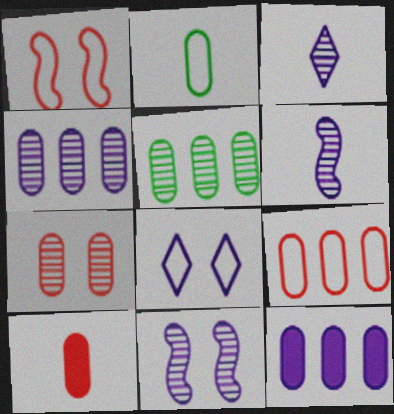[[2, 7, 12], 
[3, 4, 11], 
[5, 9, 12], 
[6, 8, 12], 
[7, 9, 10]]